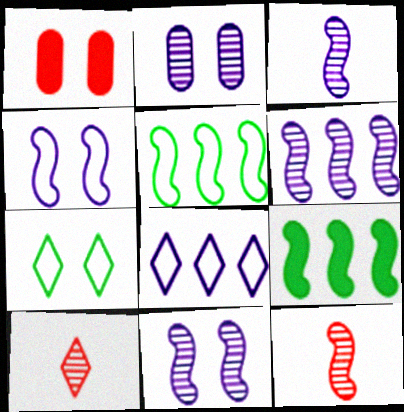[[1, 7, 11], 
[3, 6, 11], 
[4, 9, 12]]